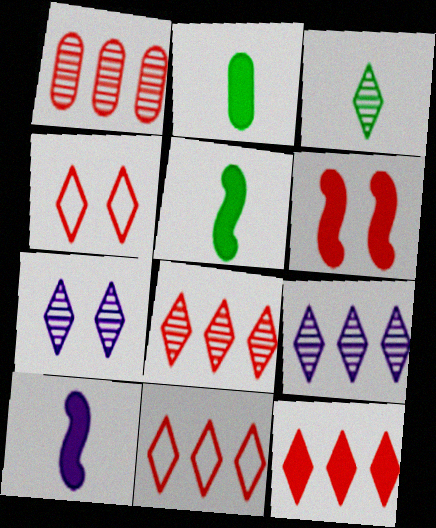[[3, 7, 8], 
[8, 11, 12]]